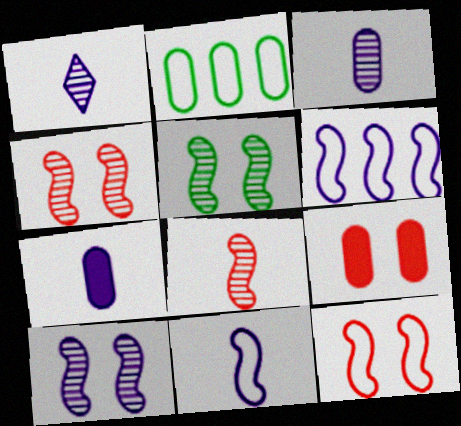[[1, 7, 11], 
[2, 3, 9], 
[4, 5, 10]]